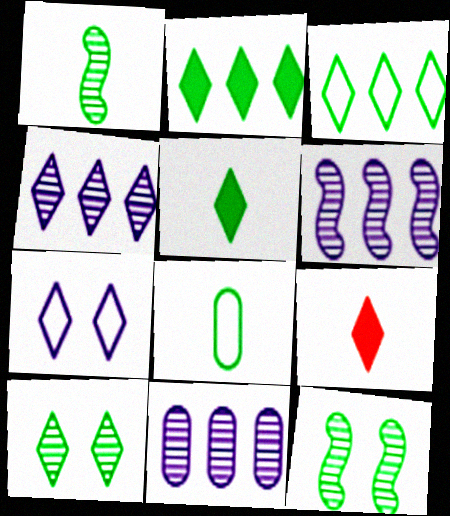[[1, 5, 8], 
[2, 8, 12], 
[3, 5, 10], 
[4, 6, 11]]